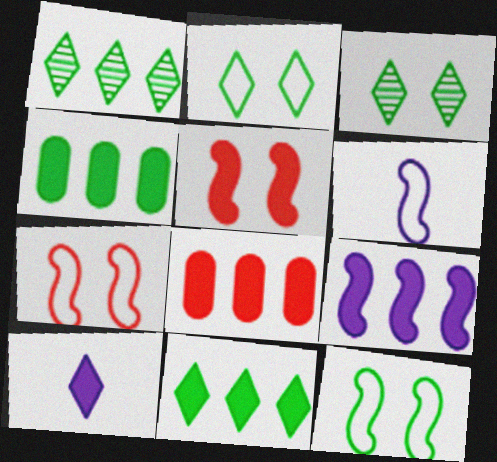[[3, 6, 8], 
[4, 5, 10], 
[8, 9, 11]]